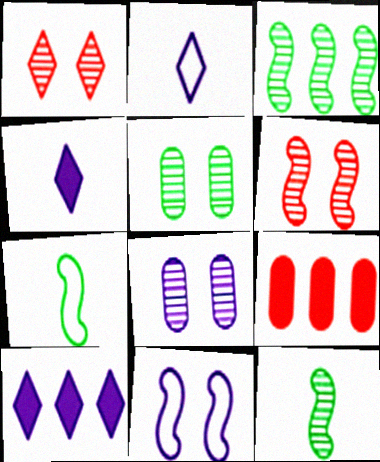[]